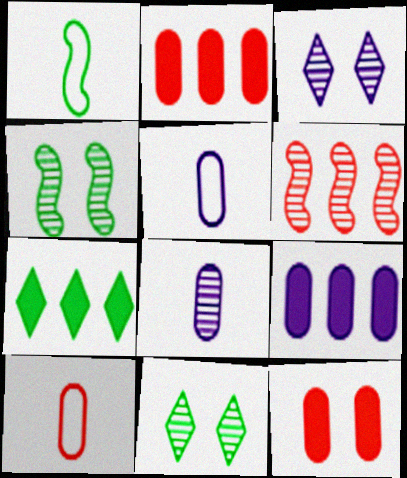[[1, 2, 3], 
[6, 8, 11]]